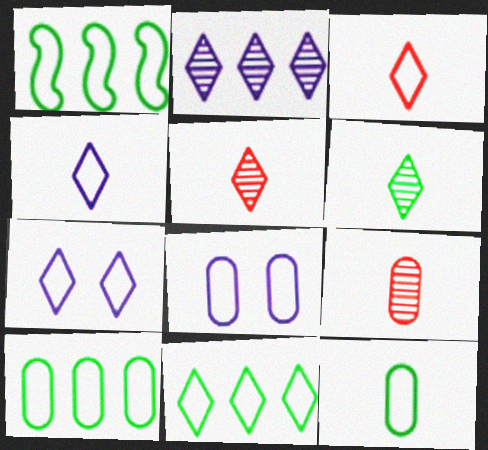[[1, 3, 8], 
[1, 10, 11], 
[3, 7, 11]]